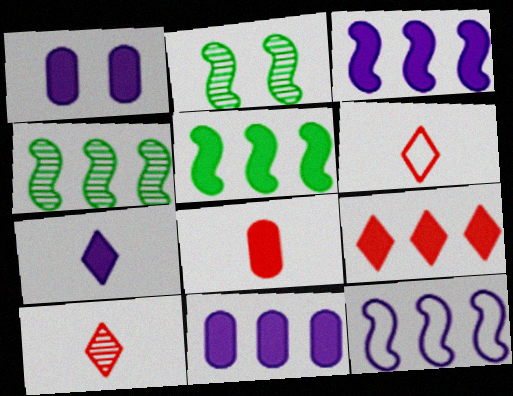[[1, 3, 7], 
[1, 4, 6], 
[2, 6, 11], 
[5, 9, 11]]